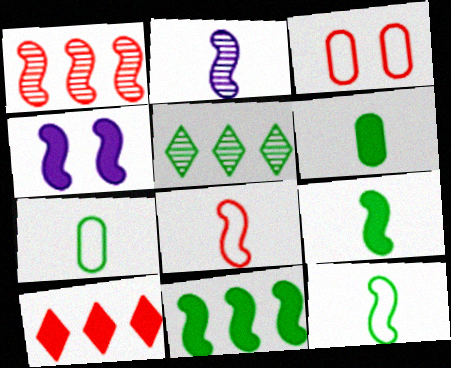[[1, 4, 12], 
[2, 8, 9], 
[4, 6, 10]]